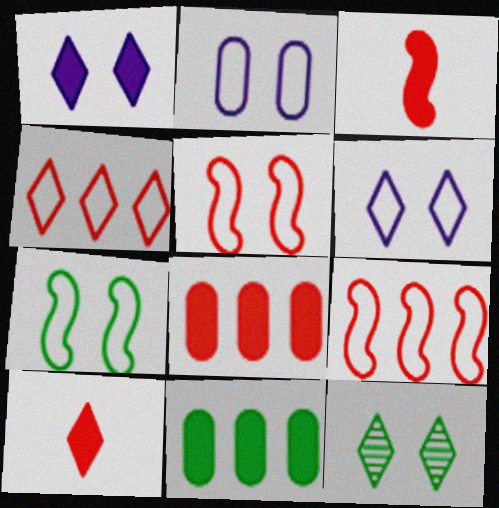[[1, 3, 11]]